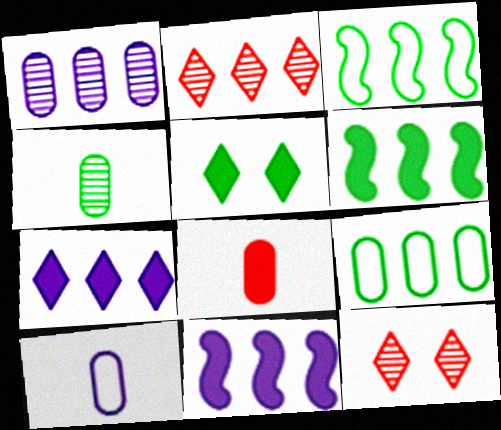[[2, 9, 11], 
[3, 4, 5], 
[4, 8, 10], 
[5, 8, 11], 
[6, 10, 12]]